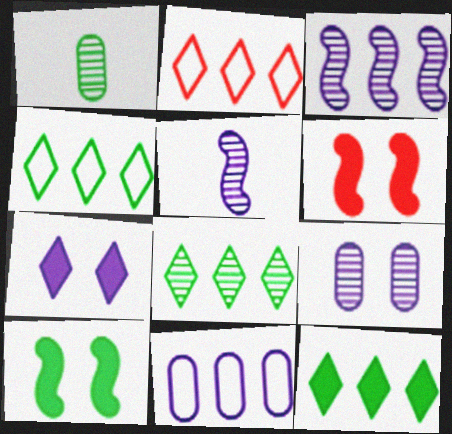[[1, 4, 10], 
[4, 8, 12], 
[5, 7, 11]]